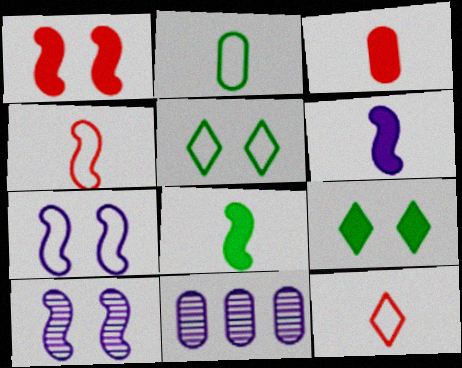[[4, 9, 11]]